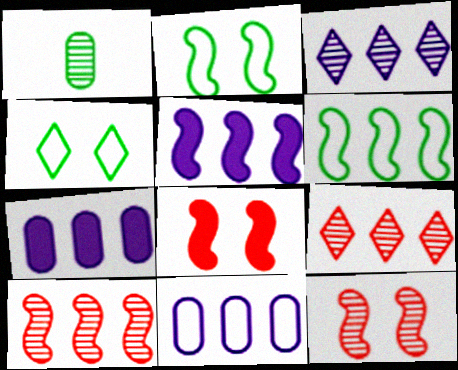[[1, 3, 12], 
[3, 5, 11], 
[5, 6, 10], 
[6, 7, 9]]